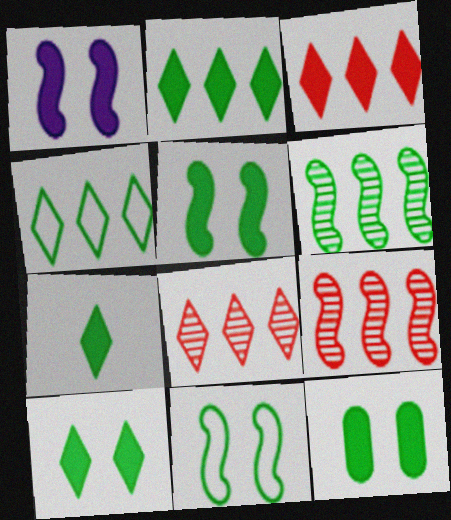[[2, 7, 10], 
[5, 10, 12]]